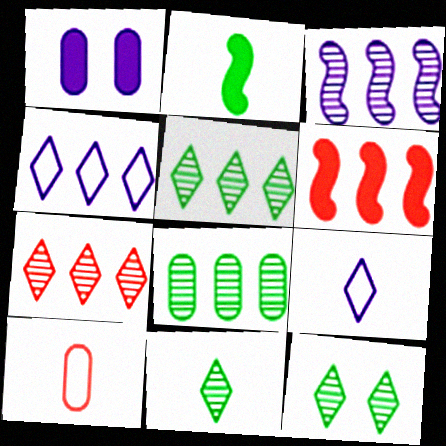[[1, 3, 9], 
[1, 8, 10], 
[3, 7, 8], 
[4, 6, 8], 
[5, 11, 12]]